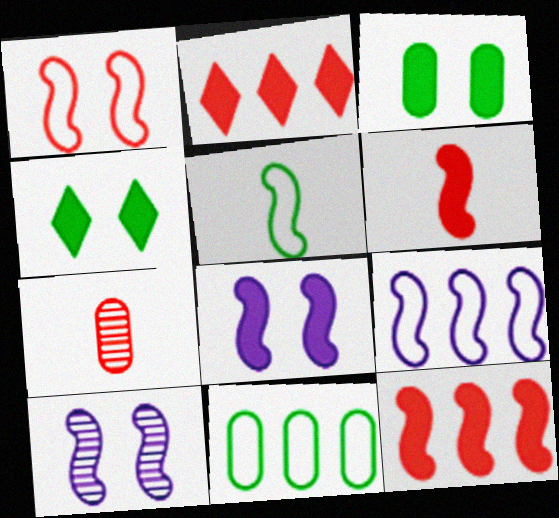[[1, 2, 7], 
[1, 5, 9], 
[4, 7, 9], 
[5, 10, 12]]